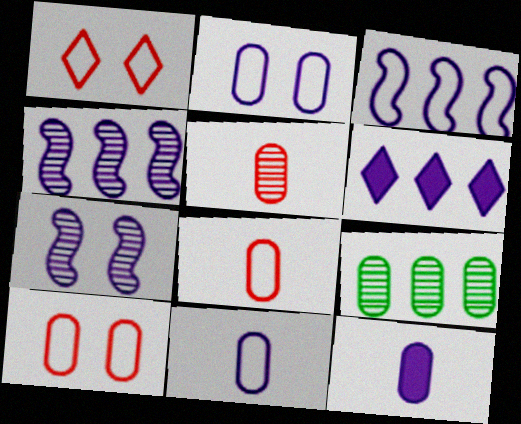[[6, 7, 11], 
[9, 10, 12]]